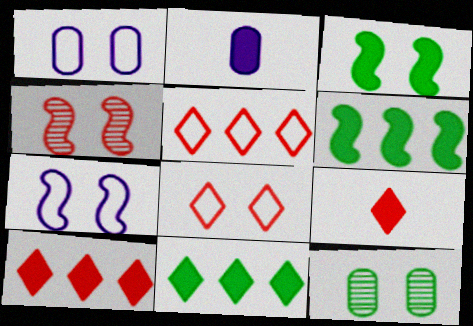[[2, 3, 10], 
[3, 4, 7]]